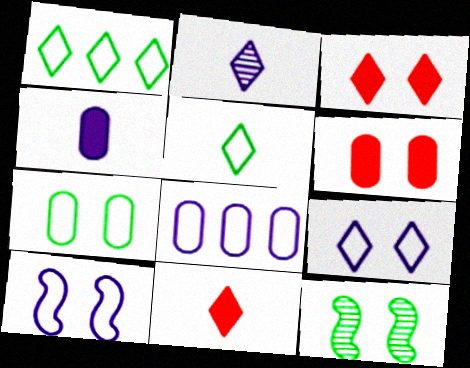[[1, 2, 3], 
[2, 5, 11], 
[6, 9, 12], 
[8, 11, 12]]